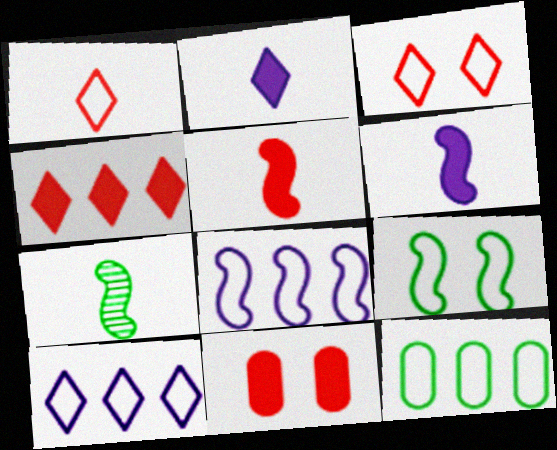[[4, 5, 11], 
[7, 10, 11]]